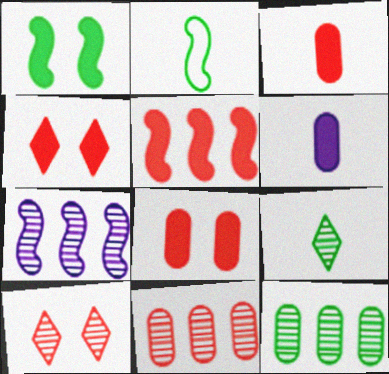[[3, 4, 5]]